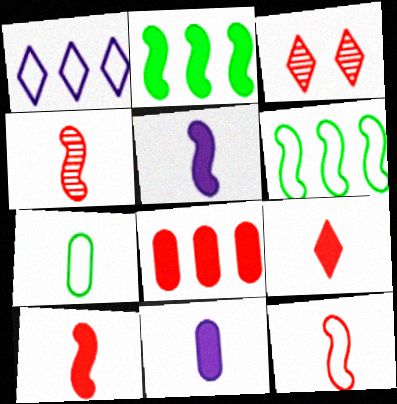[[3, 6, 11], 
[3, 8, 12], 
[4, 10, 12]]